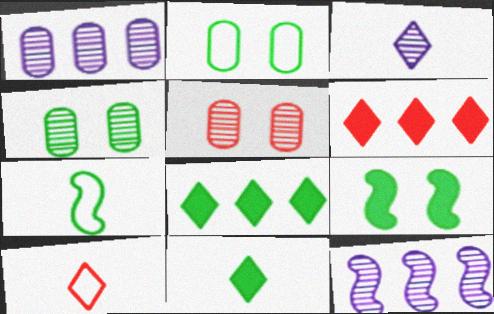[[1, 9, 10], 
[3, 10, 11], 
[4, 7, 8]]